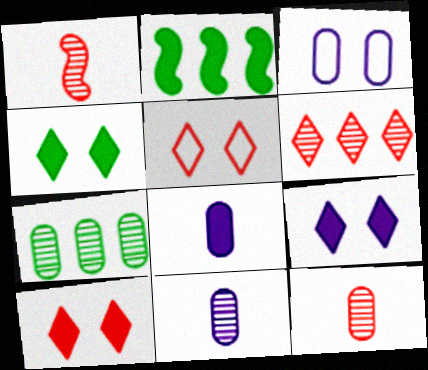[[2, 5, 11], 
[2, 8, 10], 
[4, 9, 10]]